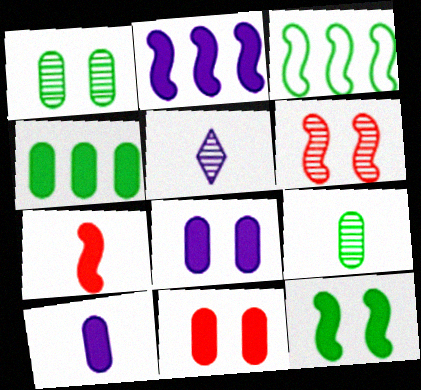[[2, 7, 12], 
[3, 5, 11], 
[4, 10, 11]]